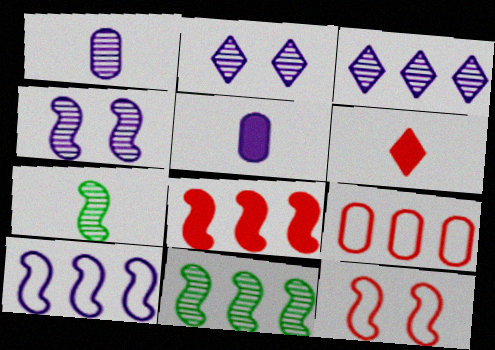[[1, 3, 4], 
[2, 5, 10], 
[8, 10, 11]]